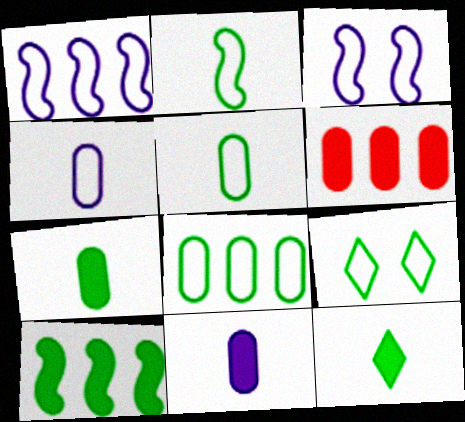[[2, 8, 9]]